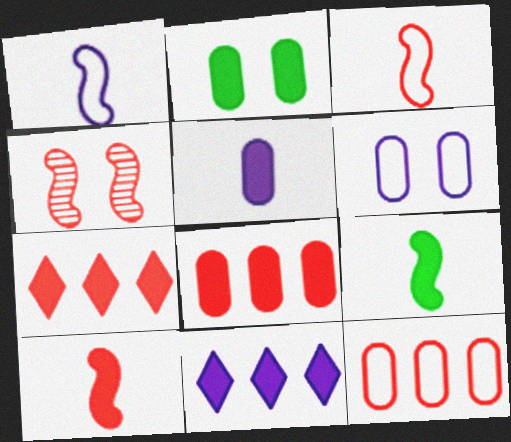[[2, 5, 8], 
[2, 10, 11]]